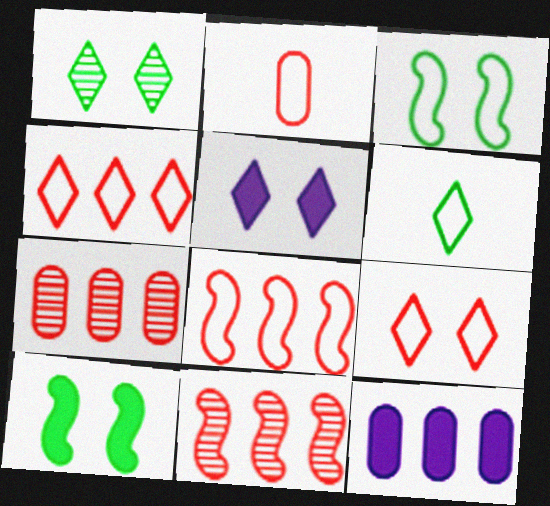[[1, 5, 9], 
[2, 8, 9]]